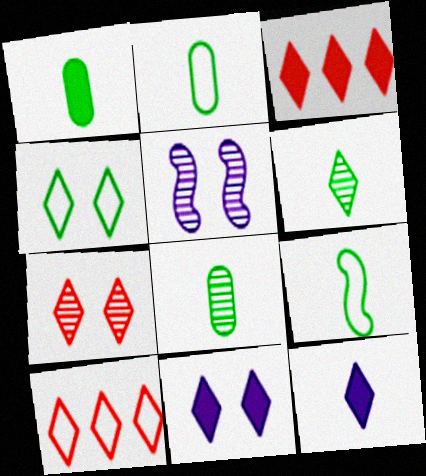[[1, 2, 8], 
[1, 5, 10], 
[1, 6, 9], 
[2, 3, 5], 
[4, 7, 11], 
[6, 10, 11]]